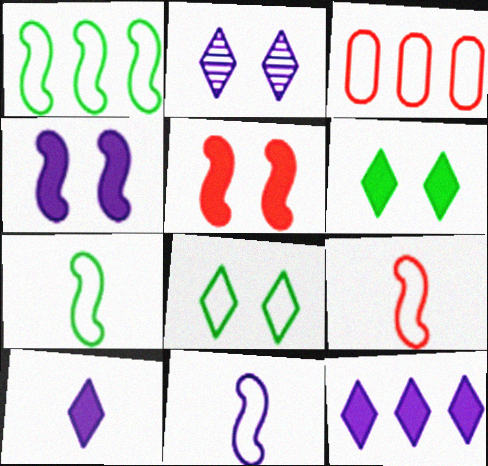[[3, 8, 11], 
[7, 9, 11]]